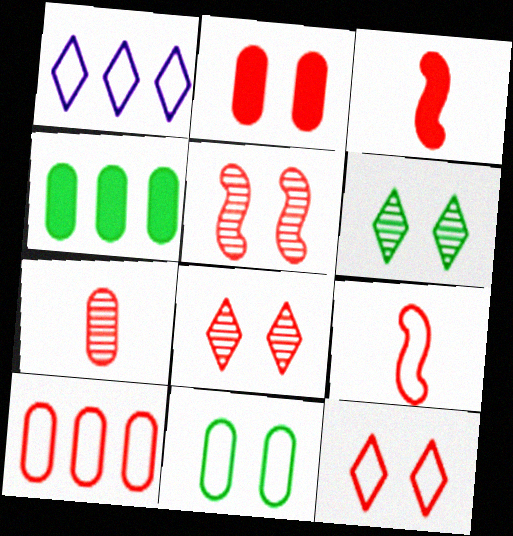[[1, 9, 11], 
[2, 5, 12], 
[2, 7, 10], 
[3, 8, 10], 
[9, 10, 12]]